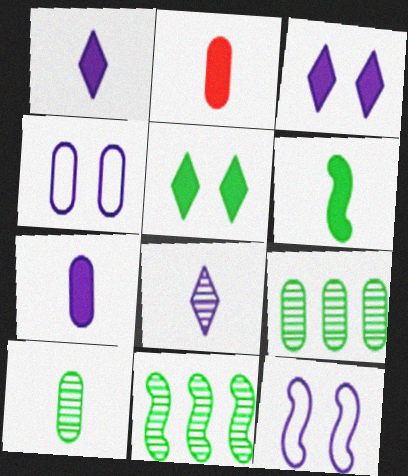[[1, 2, 6], 
[2, 4, 9]]